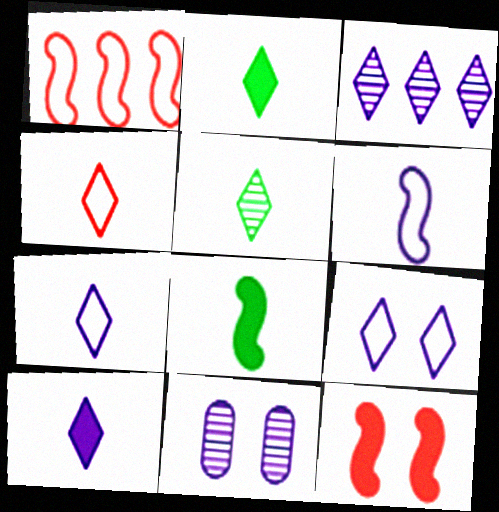[[1, 2, 11], 
[3, 9, 10], 
[4, 5, 10]]